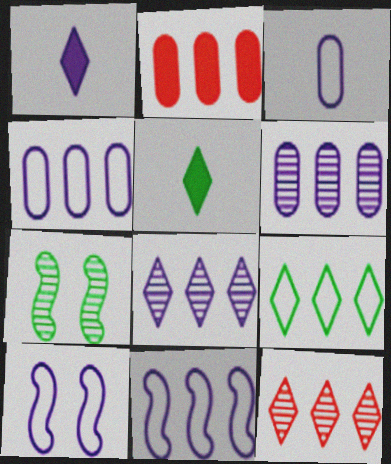[[1, 6, 10]]